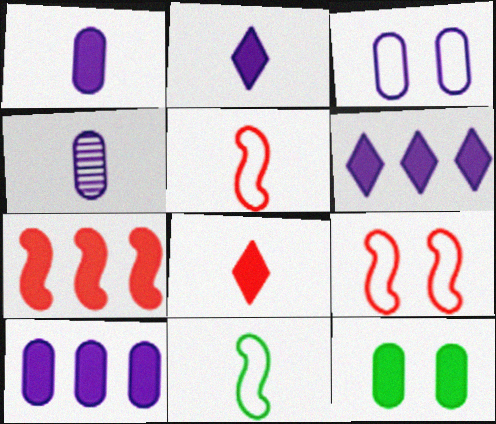[[2, 7, 12], 
[3, 4, 10], 
[4, 8, 11]]